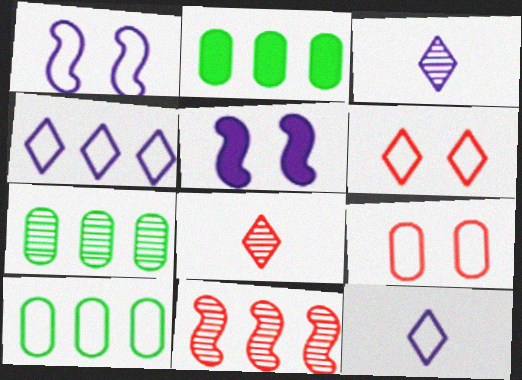[[1, 2, 8], 
[2, 4, 11], 
[2, 7, 10], 
[5, 8, 10]]